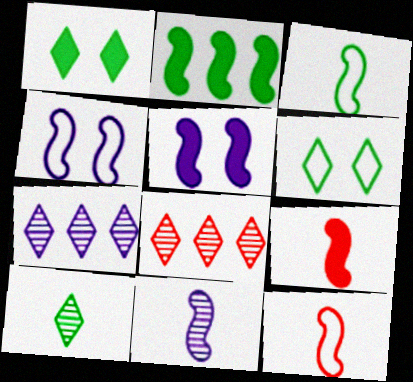[[2, 5, 9], 
[3, 9, 11]]